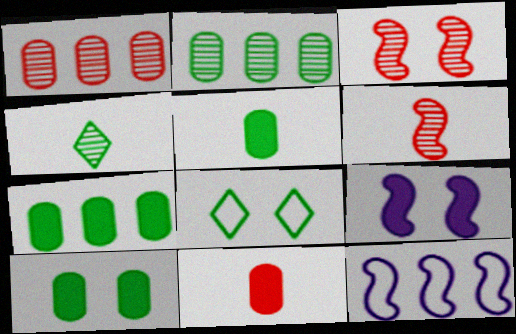[[5, 7, 10]]